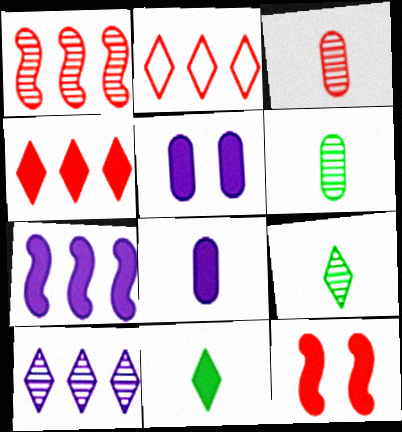[[2, 3, 12]]